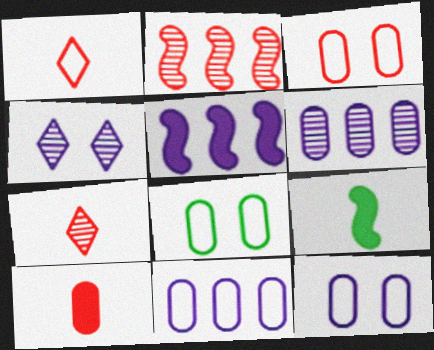[[3, 8, 12], 
[5, 7, 8], 
[6, 8, 10]]